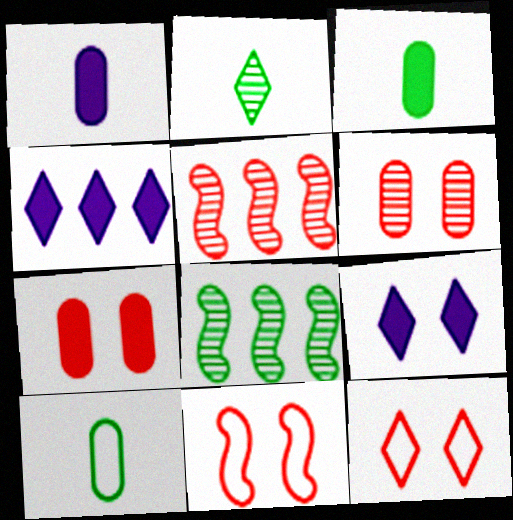[[1, 8, 12], 
[2, 4, 12], 
[5, 9, 10]]